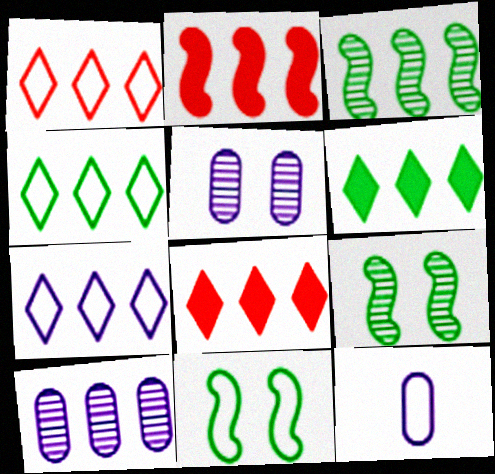[[1, 4, 7], 
[1, 11, 12], 
[2, 4, 10], 
[8, 9, 12]]